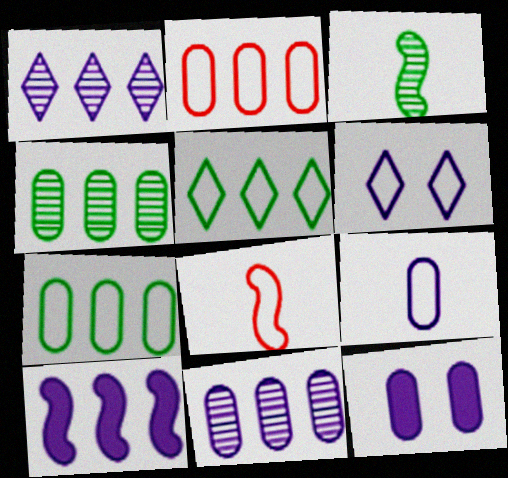[[6, 7, 8], 
[9, 11, 12]]